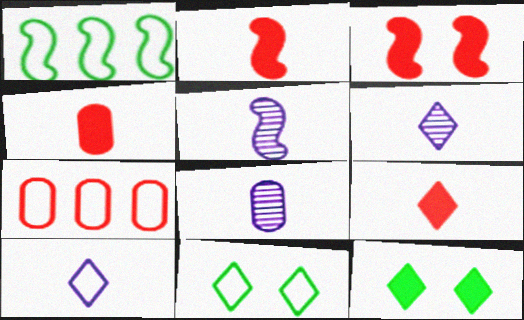[[1, 3, 5], 
[2, 4, 9], 
[5, 6, 8], 
[5, 7, 12]]